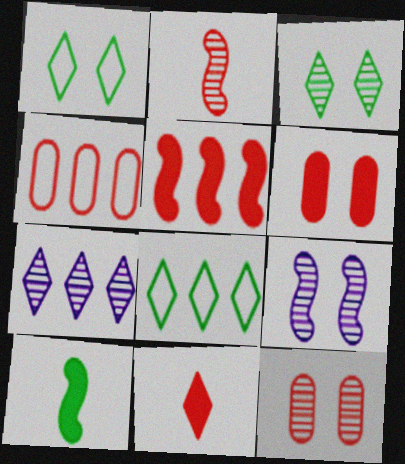[[1, 6, 9], 
[1, 7, 11], 
[3, 9, 12], 
[5, 6, 11]]